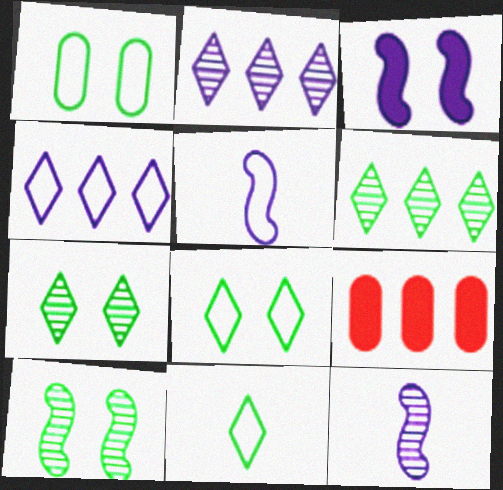[[5, 7, 9], 
[8, 9, 12]]